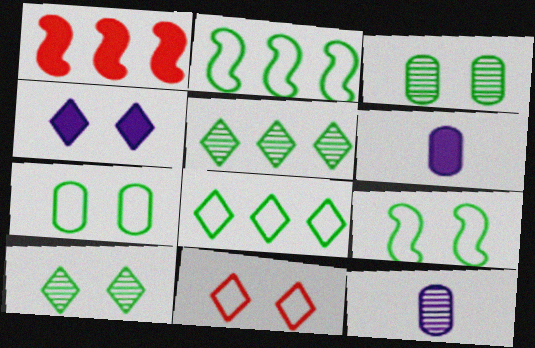[[4, 10, 11]]